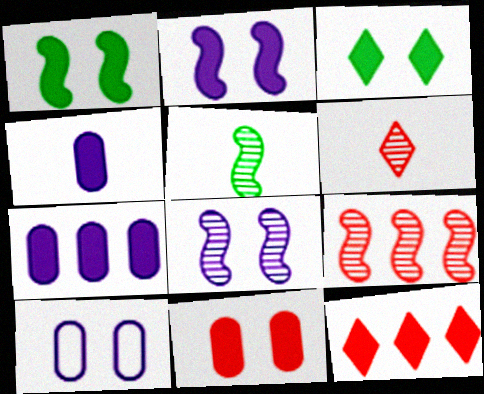[[1, 4, 12], 
[2, 3, 11], 
[5, 8, 9], 
[5, 10, 12]]